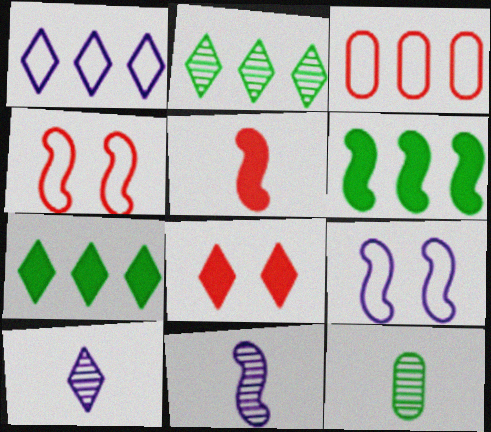[[4, 6, 11]]